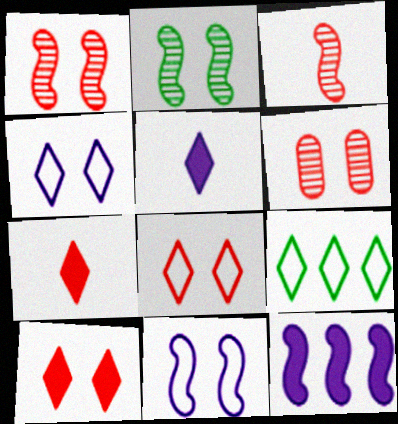[]